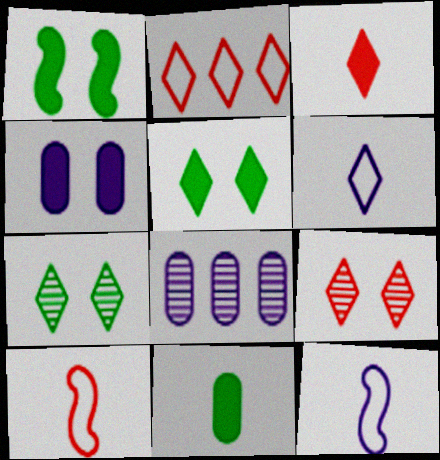[[2, 3, 9], 
[5, 8, 10]]